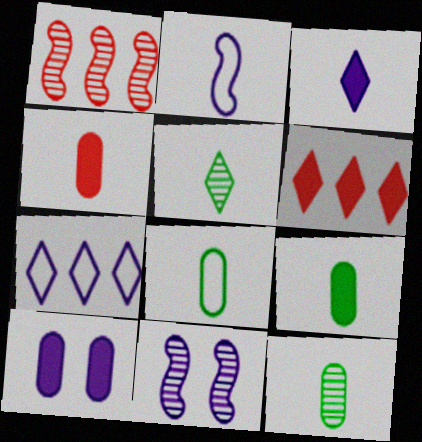[[2, 4, 5], 
[6, 8, 11], 
[8, 9, 12]]